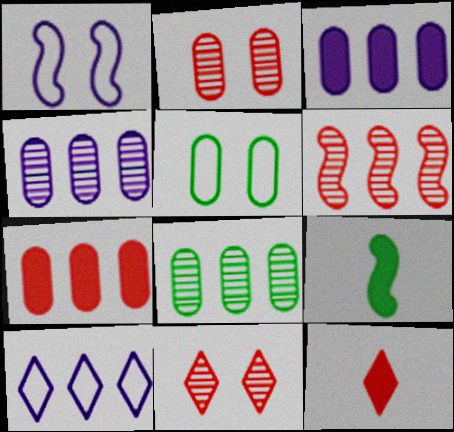[[1, 6, 9], 
[1, 8, 12], 
[2, 9, 10]]